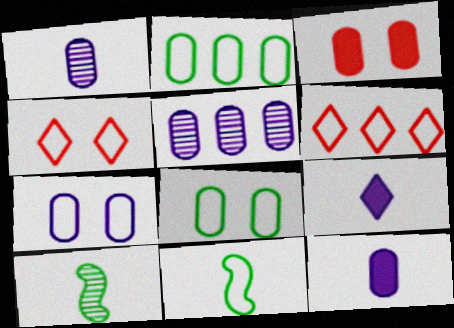[[1, 2, 3], 
[5, 7, 12], 
[6, 7, 11]]